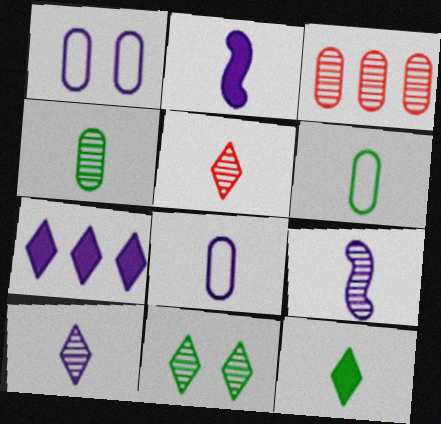[[1, 7, 9], 
[2, 5, 6], 
[2, 8, 10], 
[3, 9, 11], 
[4, 5, 9]]